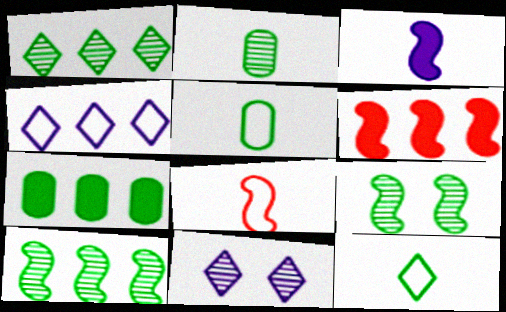[[1, 2, 9], 
[5, 6, 11], 
[7, 8, 11], 
[7, 9, 12]]